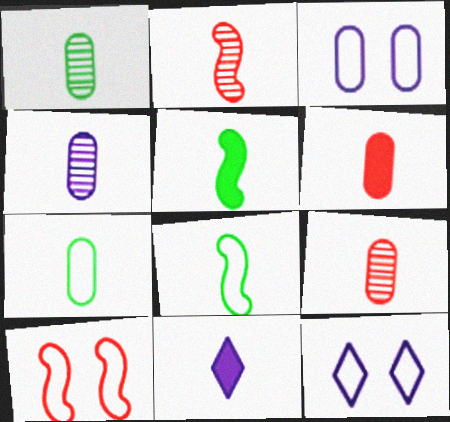[[1, 4, 9], 
[2, 7, 11], 
[4, 6, 7], 
[5, 6, 11], 
[8, 9, 11]]